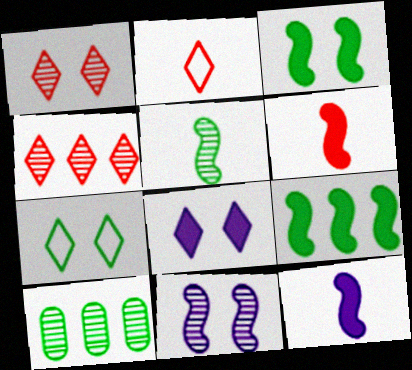[[1, 7, 8]]